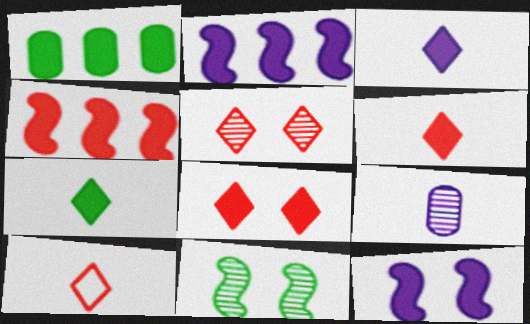[[1, 6, 12], 
[3, 6, 7]]